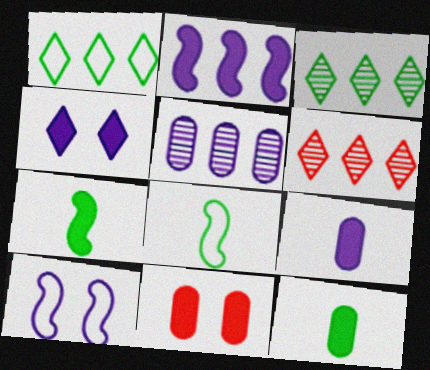[[2, 4, 9], 
[6, 10, 12]]